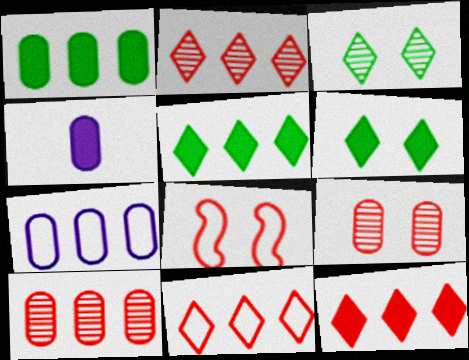[[1, 7, 10], 
[2, 11, 12]]